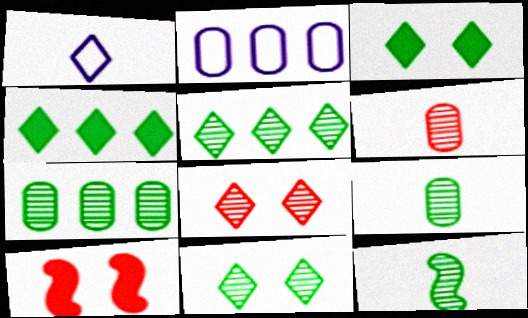[[1, 4, 8], 
[1, 7, 10], 
[7, 11, 12]]